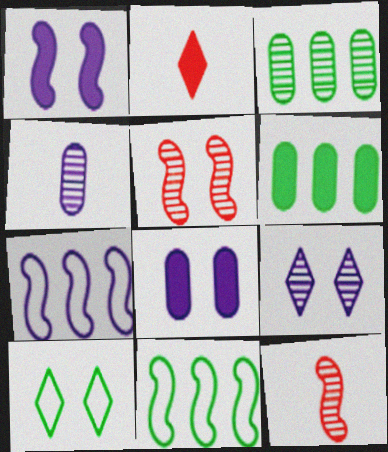[[1, 2, 6], 
[1, 11, 12], 
[3, 9, 12], 
[5, 8, 10]]